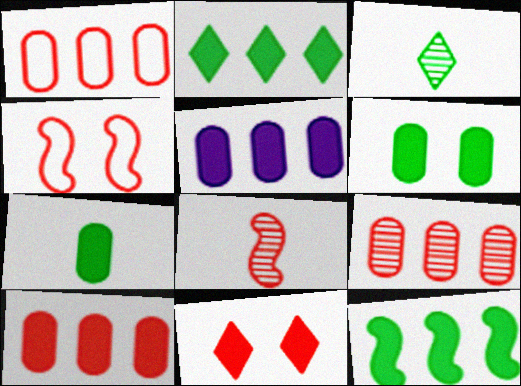[[1, 8, 11], 
[1, 9, 10], 
[3, 4, 5]]